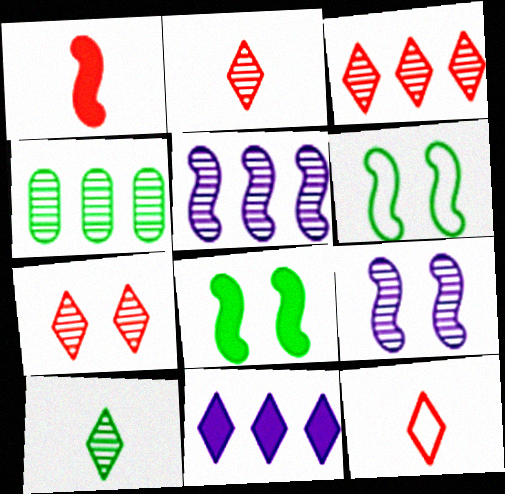[[1, 5, 6], 
[2, 3, 7], 
[2, 4, 9], 
[3, 4, 5]]